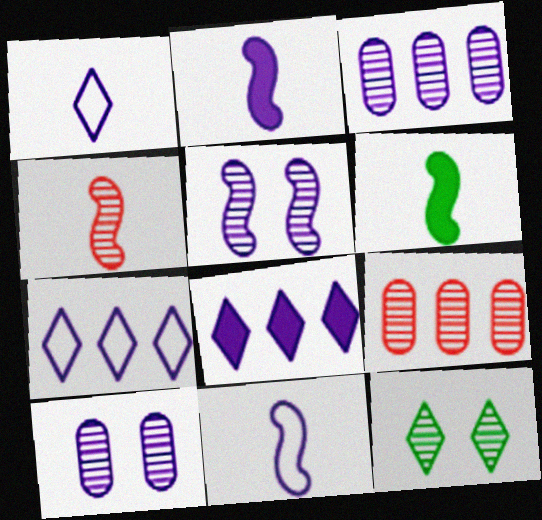[[2, 7, 10], 
[3, 4, 12], 
[4, 6, 11], 
[8, 10, 11]]